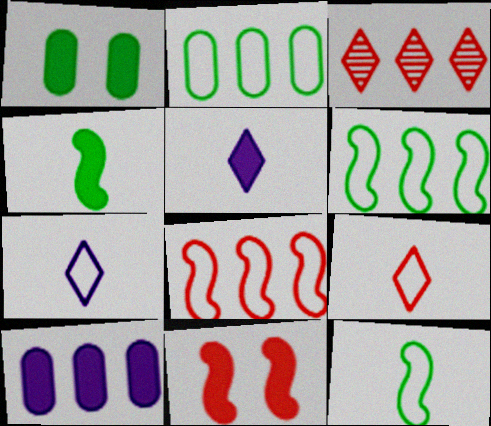[[3, 6, 10]]